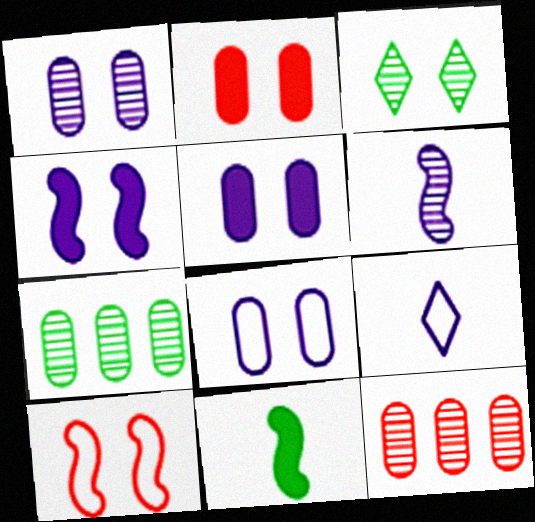[[1, 5, 8], 
[3, 5, 10], 
[3, 6, 12]]